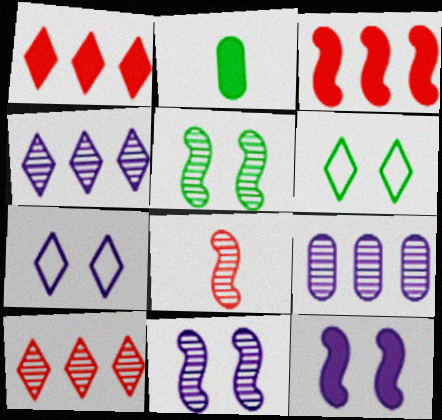[[1, 2, 12]]